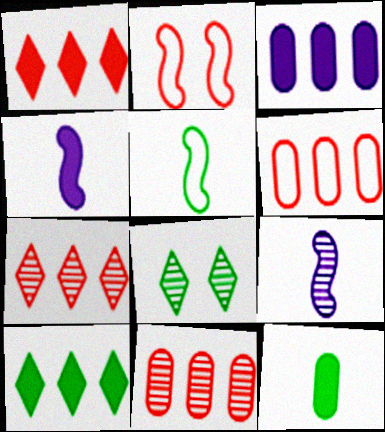[[4, 6, 8], 
[8, 9, 11]]